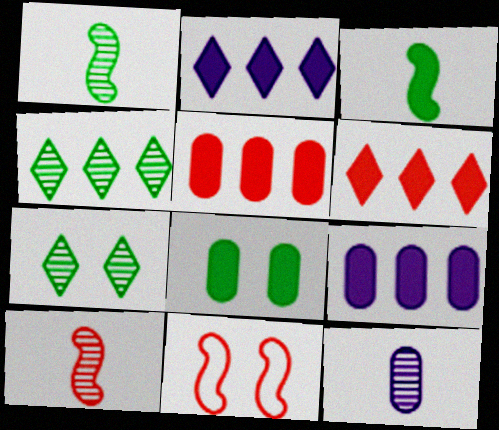[]